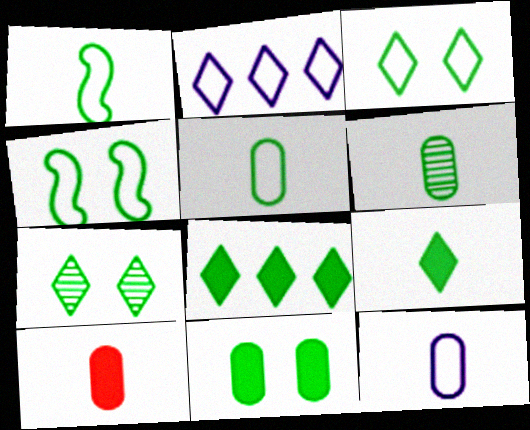[[1, 6, 9], 
[4, 6, 8], 
[4, 7, 11], 
[6, 10, 12]]